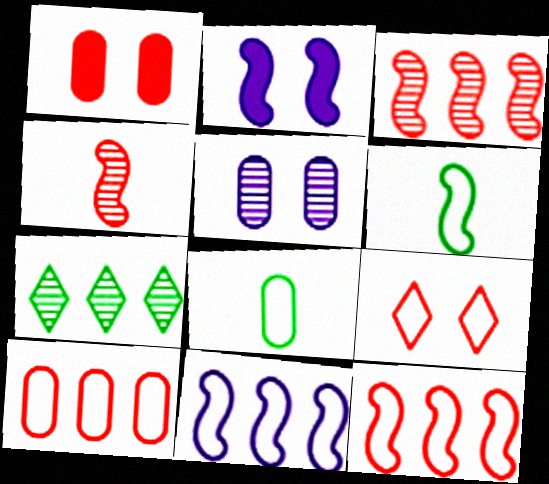[[2, 3, 6], 
[4, 5, 7], 
[8, 9, 11]]